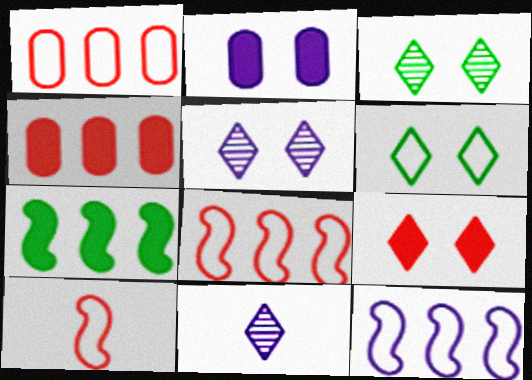[[2, 11, 12], 
[5, 6, 9]]